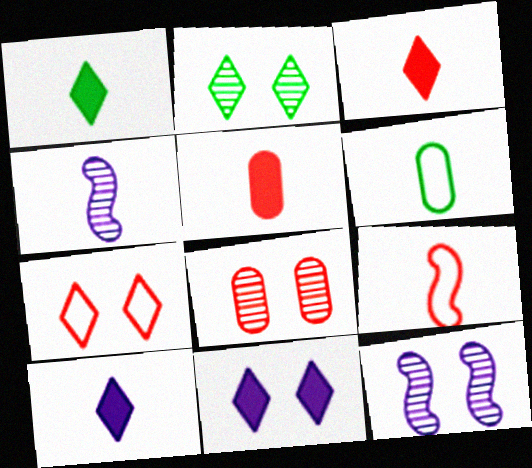[[1, 3, 10], 
[2, 7, 11], 
[2, 8, 12], 
[3, 4, 6]]